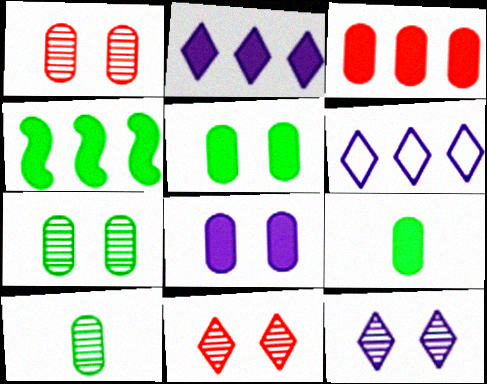[[2, 3, 4], 
[3, 8, 9]]